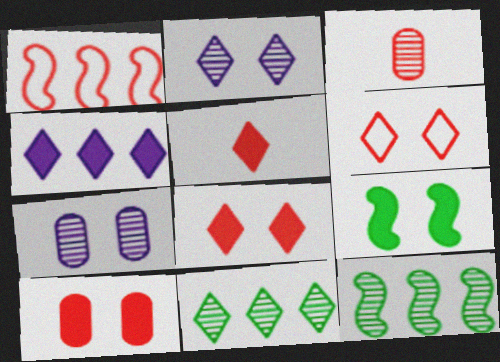[[1, 3, 8], 
[2, 3, 12], 
[6, 7, 9]]